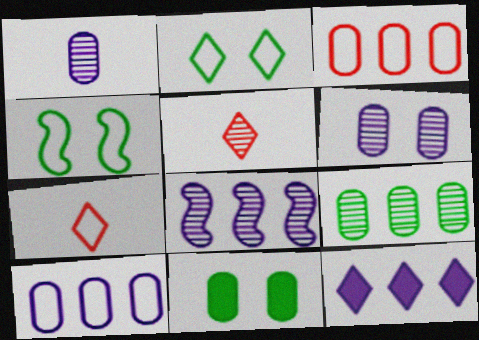[[1, 3, 11], 
[2, 5, 12], 
[4, 7, 10], 
[7, 8, 11], 
[8, 10, 12]]